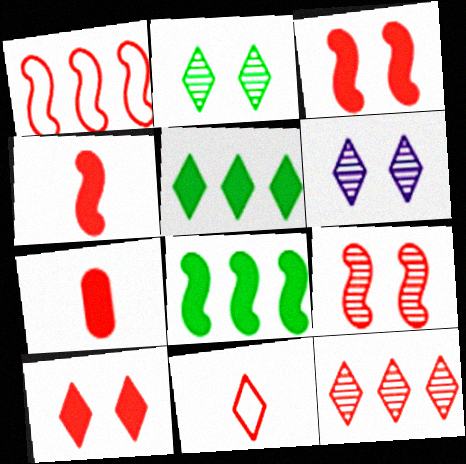[[1, 4, 9], 
[5, 6, 11], 
[10, 11, 12]]